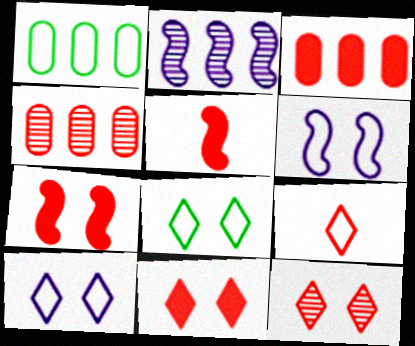[[1, 6, 9], 
[3, 5, 11], 
[4, 7, 9]]